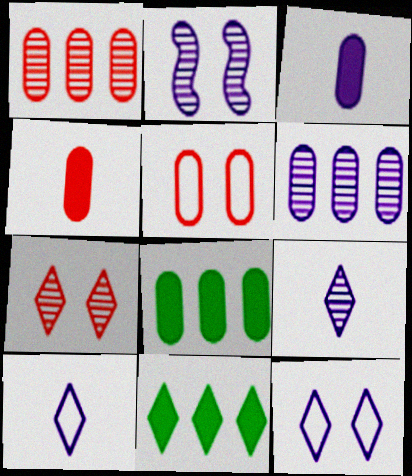[[1, 4, 5], 
[2, 6, 9], 
[7, 10, 11]]